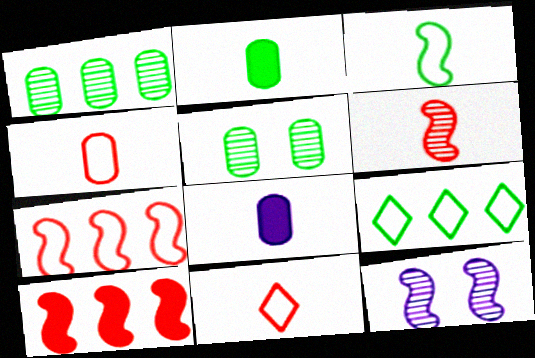[[3, 10, 12]]